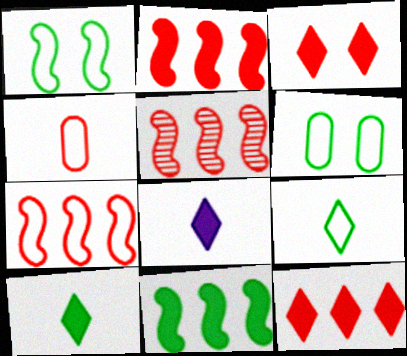[[2, 5, 7], 
[3, 4, 5], 
[5, 6, 8]]